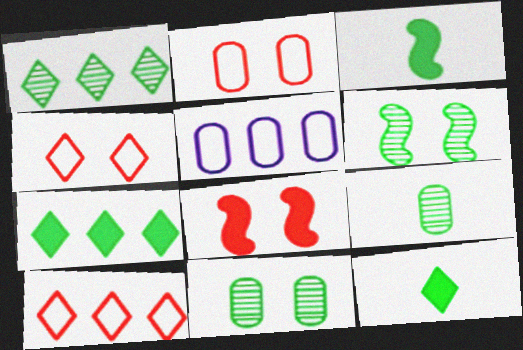[[1, 6, 9]]